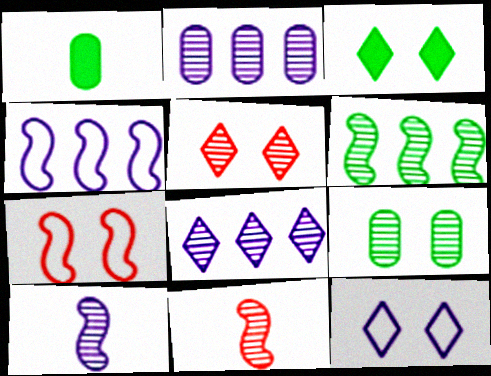[[1, 4, 5], 
[1, 7, 8], 
[3, 5, 12], 
[8, 9, 11]]